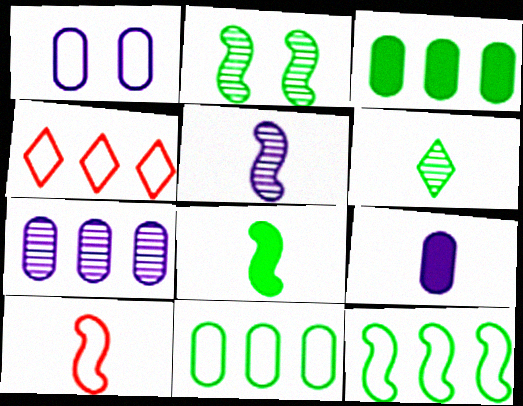[[1, 7, 9], 
[2, 4, 9], 
[2, 8, 12], 
[5, 8, 10], 
[6, 9, 10]]